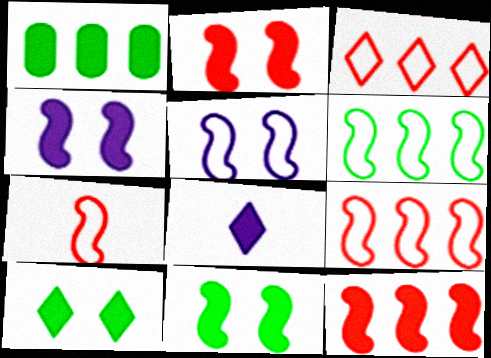[[1, 2, 8], 
[2, 4, 11], 
[5, 6, 7]]